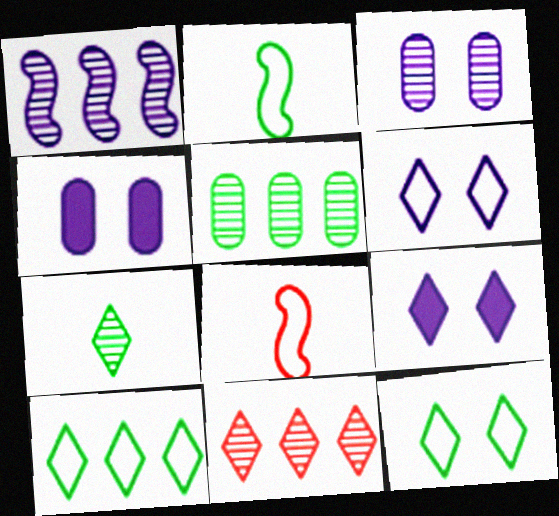[[1, 5, 11], 
[2, 4, 11], 
[5, 8, 9]]